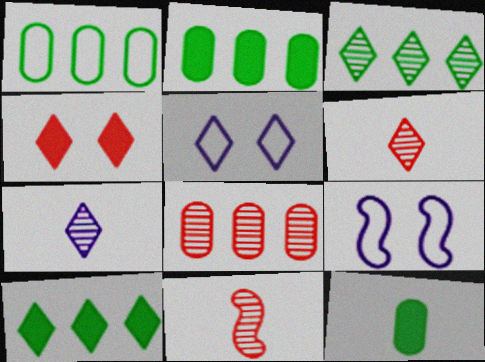[[2, 5, 11], 
[2, 6, 9], 
[5, 6, 10]]